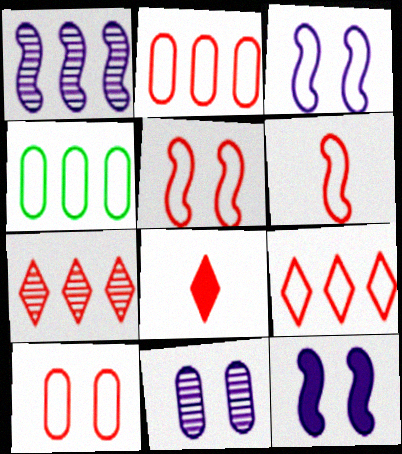[[6, 9, 10]]